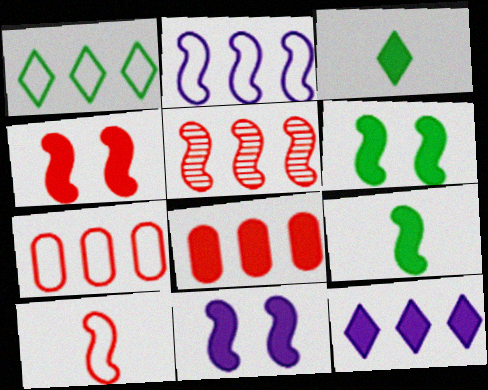[[1, 2, 7], 
[3, 8, 11], 
[4, 5, 10], 
[4, 6, 11]]